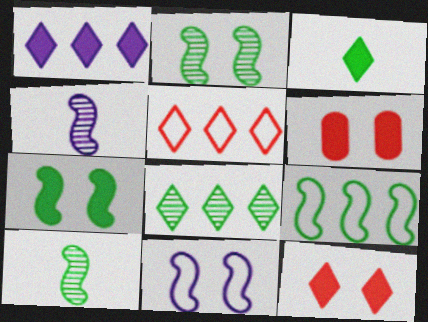[[1, 3, 12], 
[1, 5, 8], 
[7, 9, 10]]